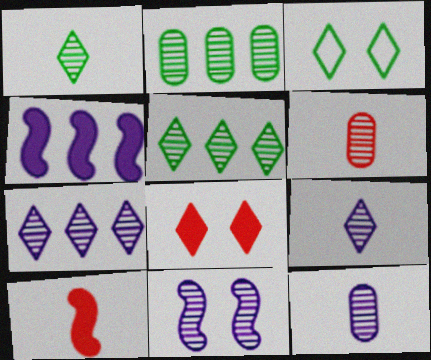[[3, 4, 6], 
[5, 6, 11], 
[7, 11, 12]]